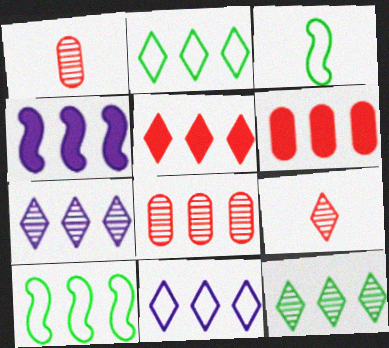[[2, 4, 8], 
[2, 5, 7], 
[5, 11, 12], 
[6, 7, 10]]